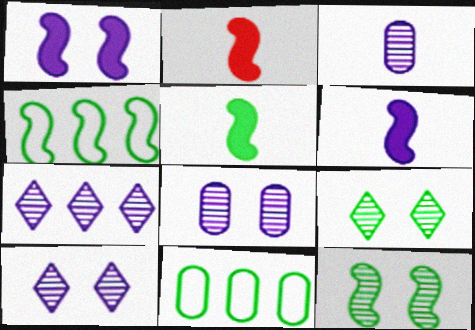[[2, 5, 6], 
[2, 10, 11], 
[4, 5, 12], 
[5, 9, 11]]